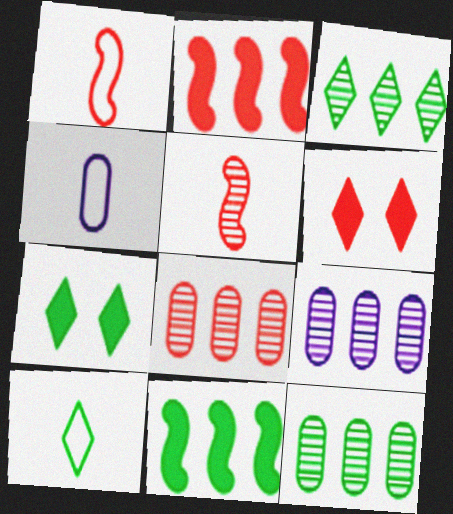[[1, 4, 10], 
[1, 6, 8], 
[1, 7, 9], 
[3, 7, 10], 
[8, 9, 12]]